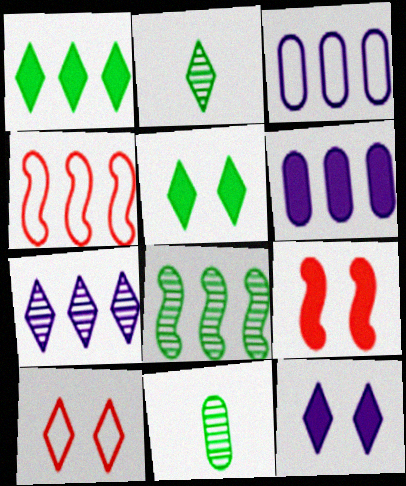[[2, 3, 9], 
[4, 11, 12]]